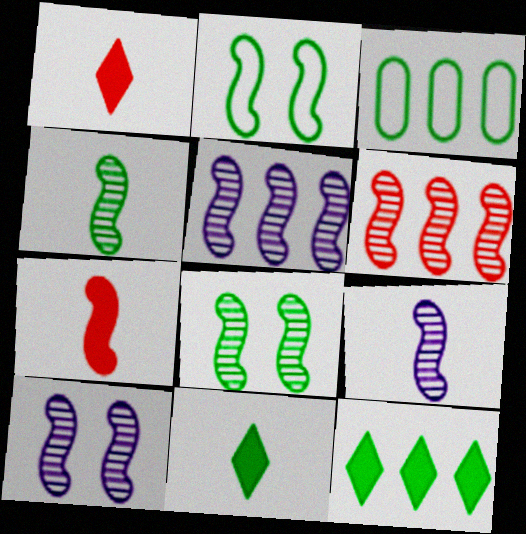[[1, 3, 10], 
[2, 5, 7], 
[3, 8, 11], 
[4, 6, 10], 
[5, 9, 10], 
[6, 8, 9]]